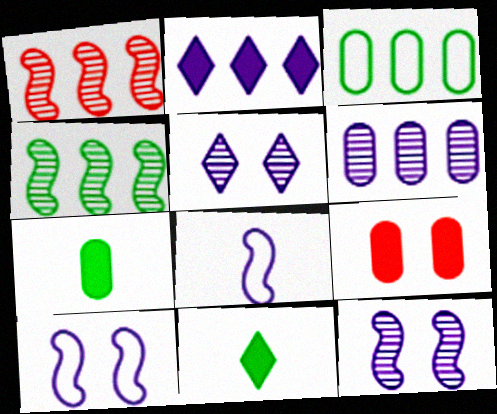[[1, 2, 3]]